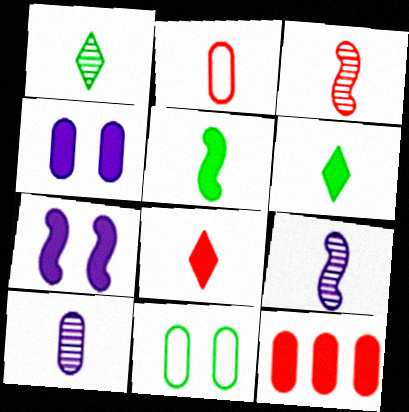[[1, 3, 10], 
[2, 3, 8], 
[2, 6, 9], 
[6, 7, 12], 
[10, 11, 12]]